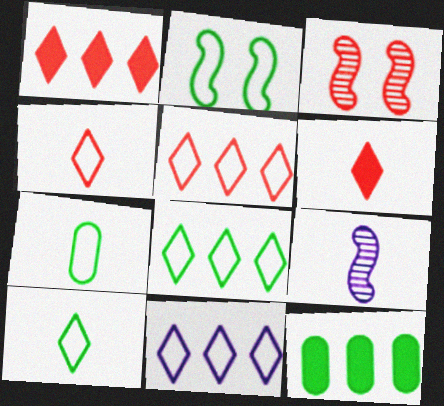[[2, 7, 8], 
[5, 8, 11], 
[6, 7, 9]]